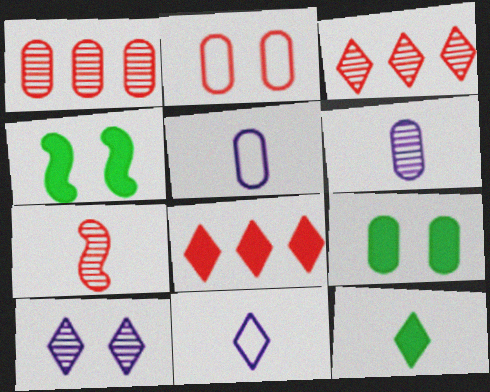[[1, 4, 11], 
[1, 5, 9], 
[2, 4, 10], 
[2, 7, 8], 
[3, 4, 5], 
[5, 7, 12]]